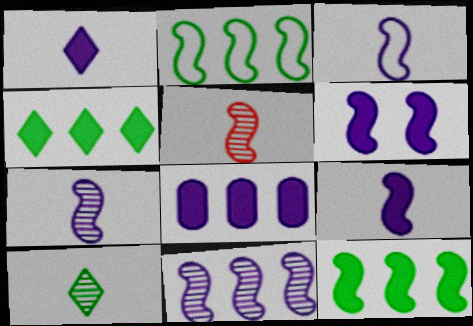[[1, 6, 8], 
[2, 5, 6], 
[3, 6, 11], 
[3, 7, 9]]